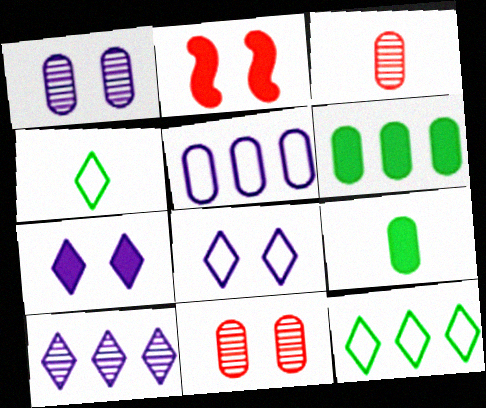[[5, 9, 11]]